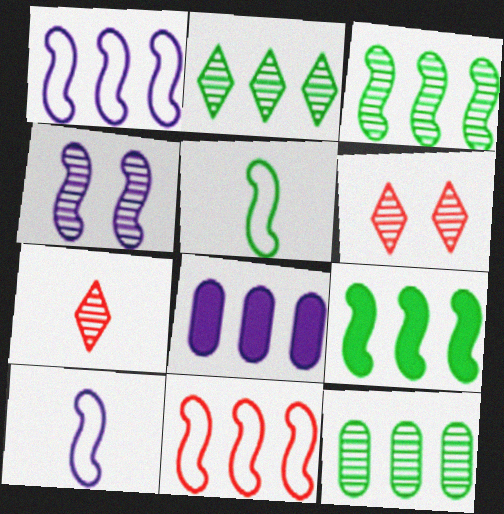[[2, 3, 12], 
[2, 8, 11], 
[4, 7, 12], 
[5, 6, 8]]